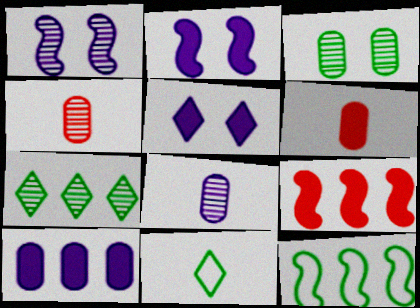[[1, 4, 7], 
[4, 5, 12]]